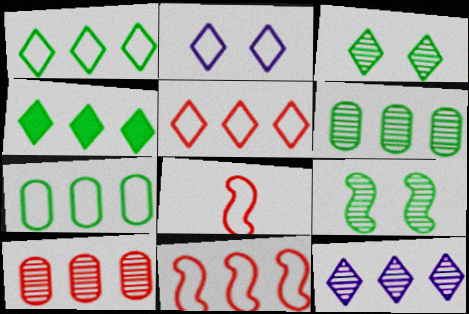[[2, 7, 8], 
[4, 5, 12]]